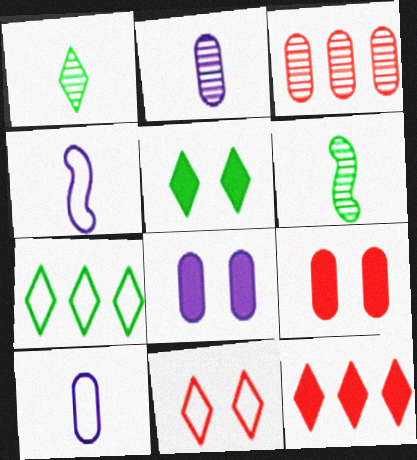[[1, 5, 7], 
[3, 4, 5]]